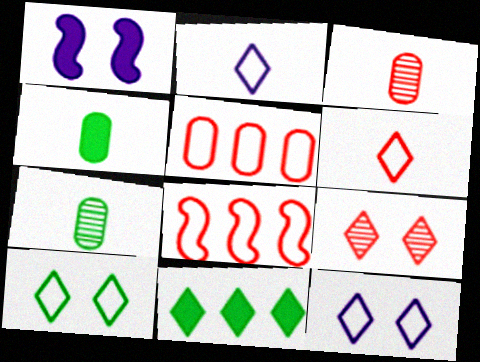[[2, 9, 11]]